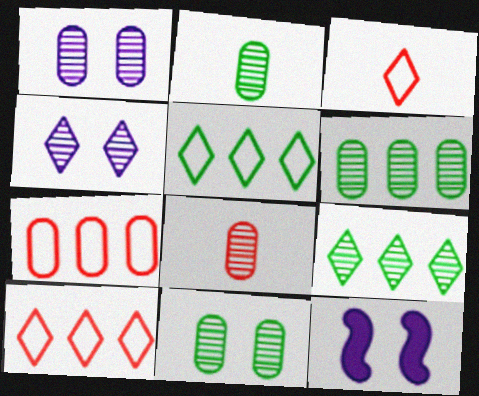[[1, 6, 8], 
[2, 6, 11], 
[2, 10, 12], 
[3, 6, 12], 
[5, 8, 12]]